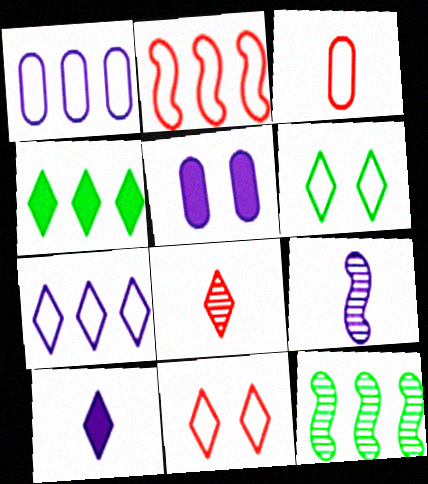[[2, 3, 11], 
[5, 7, 9]]